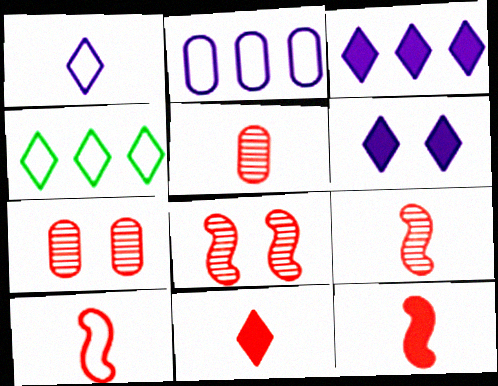[[5, 10, 11], 
[9, 10, 12]]